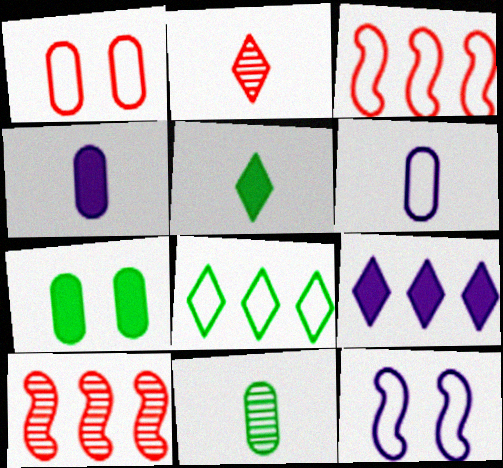[]